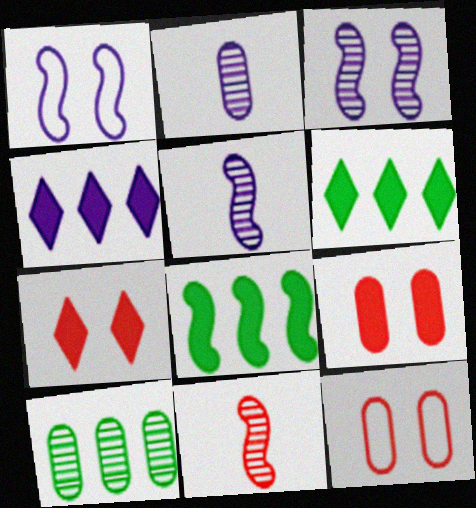[[1, 2, 4], 
[1, 8, 11], 
[5, 6, 12]]